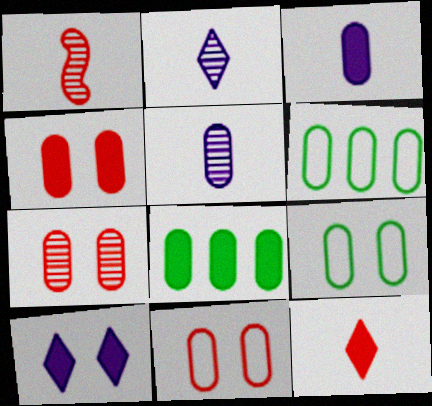[[1, 6, 10], 
[3, 4, 8], 
[3, 6, 7], 
[4, 5, 6], 
[4, 7, 11], 
[5, 8, 11]]